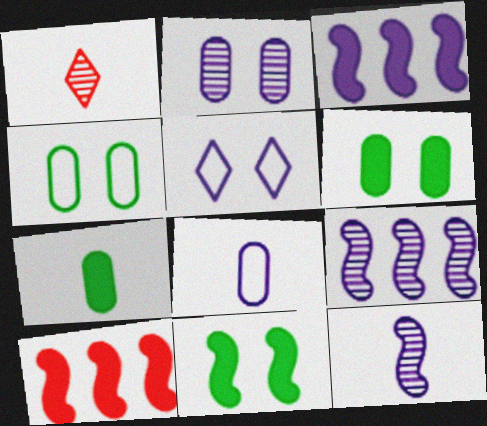[[1, 3, 4]]